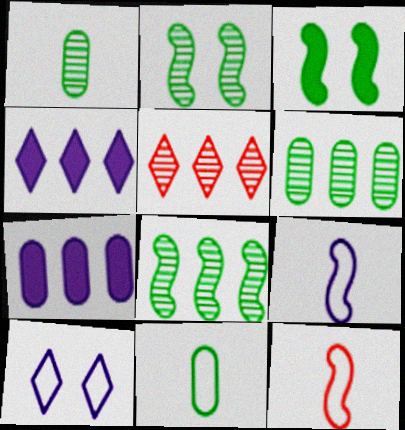[]